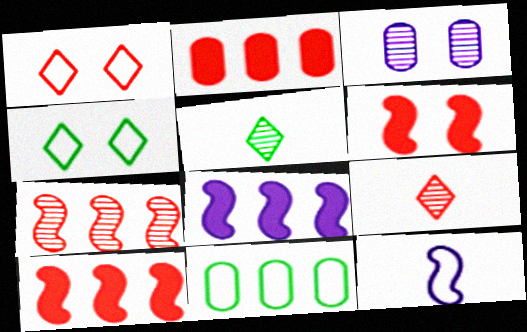[[1, 11, 12], 
[3, 4, 6], 
[3, 5, 7]]